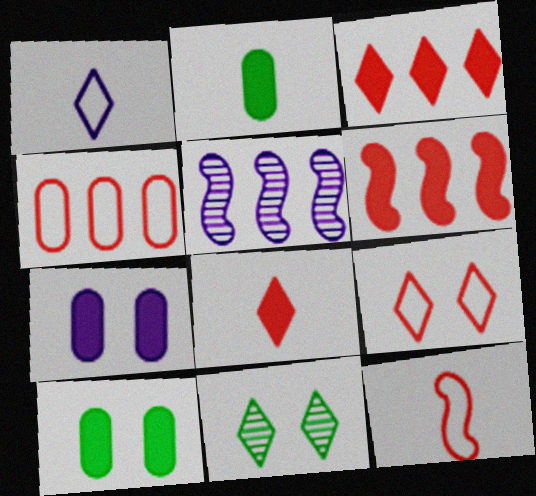[[1, 3, 11], 
[1, 5, 7], 
[2, 5, 9], 
[4, 9, 12]]